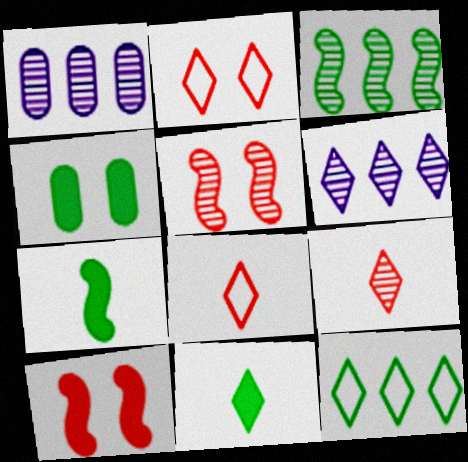[[1, 2, 7], 
[2, 6, 11]]